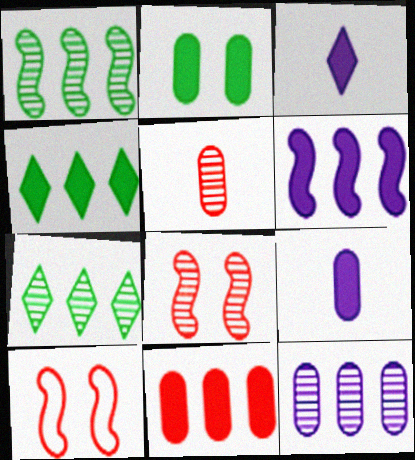[[2, 9, 11], 
[4, 6, 11], 
[7, 9, 10]]